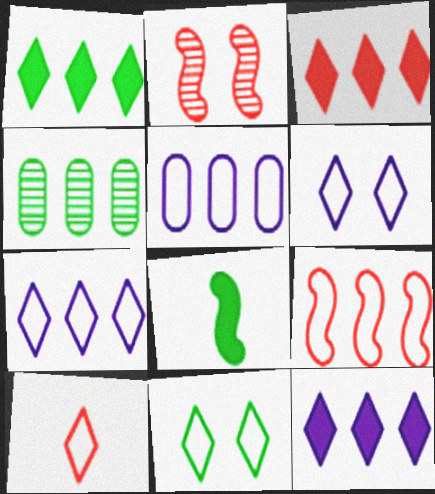[[1, 3, 12], 
[4, 8, 11], 
[4, 9, 12], 
[7, 10, 11]]